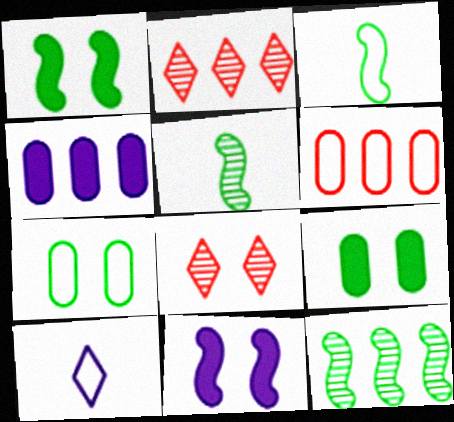[[1, 3, 12], 
[3, 4, 8], 
[7, 8, 11]]